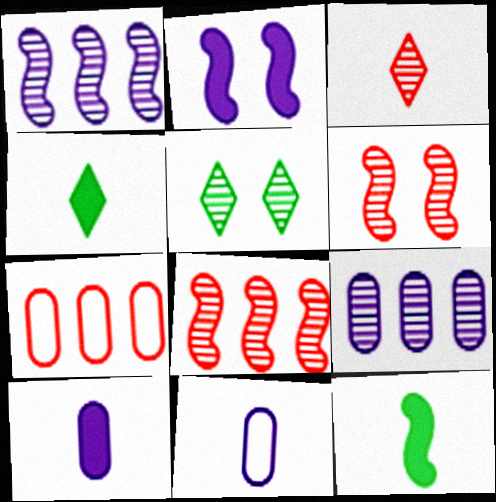[[3, 11, 12]]